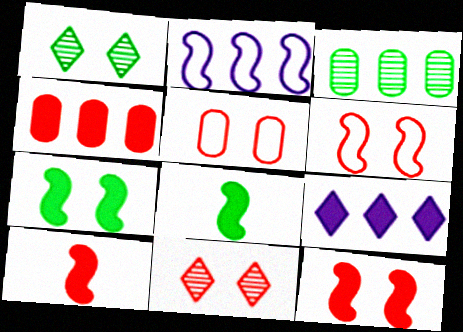[[5, 11, 12]]